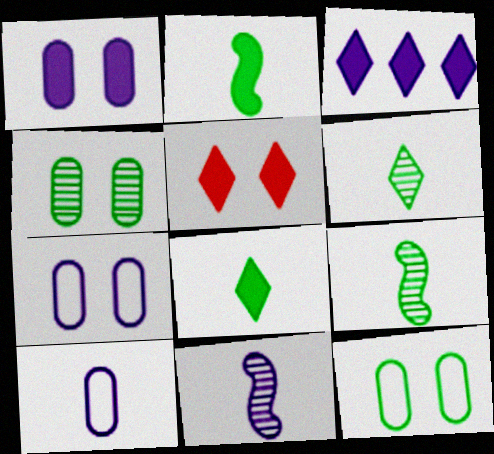[[3, 5, 8], 
[3, 7, 11]]